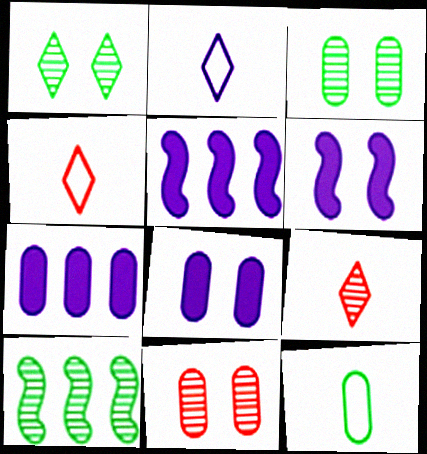[[3, 4, 5], 
[4, 8, 10], 
[7, 11, 12]]